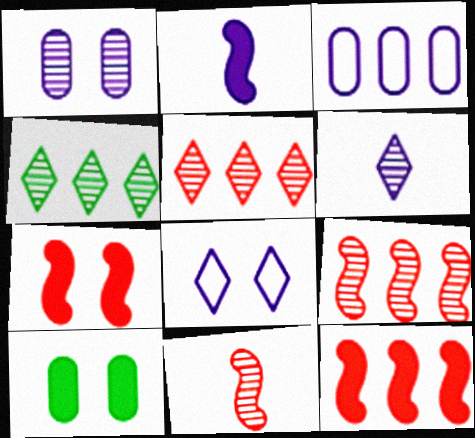[[1, 4, 11], 
[3, 4, 12]]